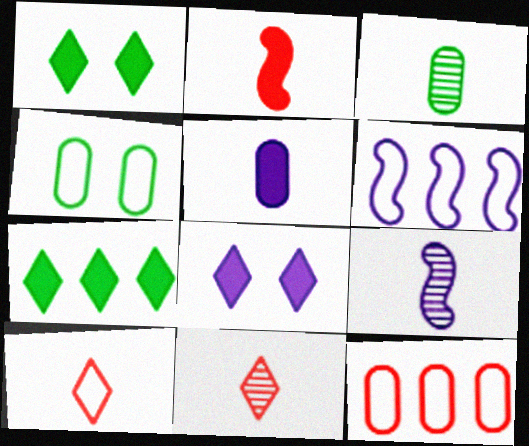[[1, 9, 12], 
[3, 9, 11], 
[4, 6, 10]]